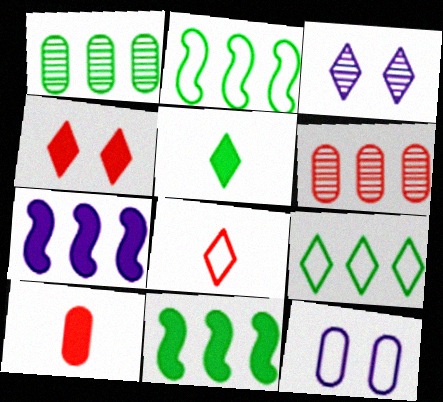[[1, 9, 11], 
[1, 10, 12], 
[2, 3, 10], 
[2, 8, 12], 
[6, 7, 9]]